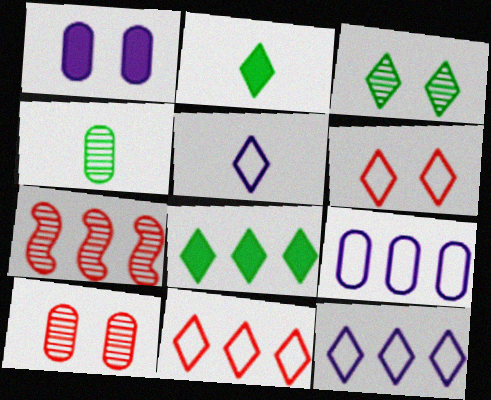[[7, 8, 9]]